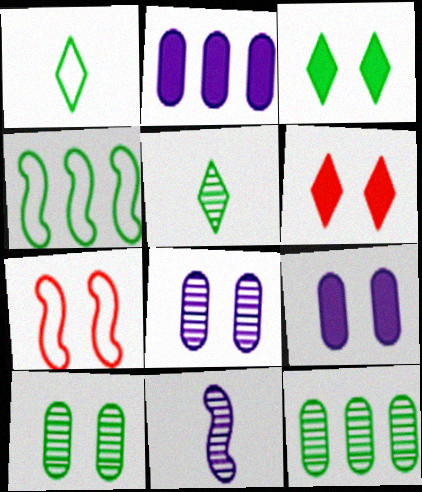[[2, 5, 7], 
[3, 7, 8]]